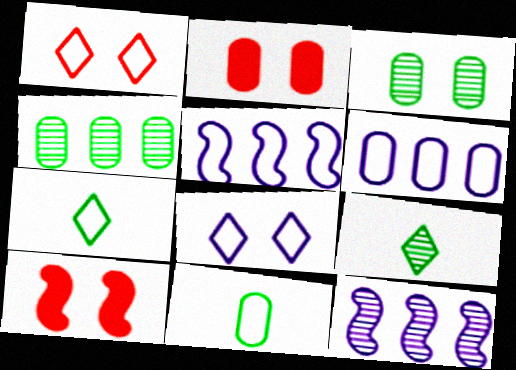[[1, 5, 11], 
[2, 5, 9], 
[2, 7, 12], 
[3, 8, 10], 
[6, 9, 10]]